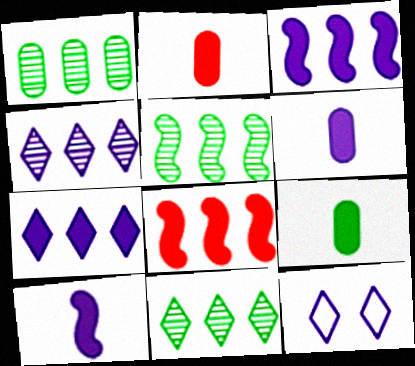[[1, 5, 11], 
[2, 5, 12], 
[2, 6, 9]]